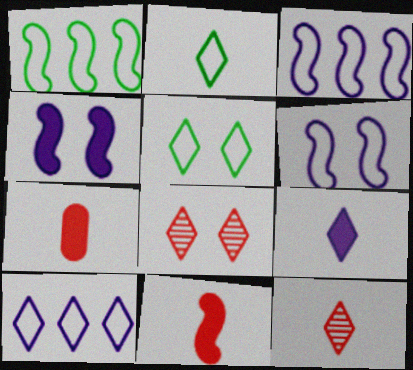[[2, 9, 12]]